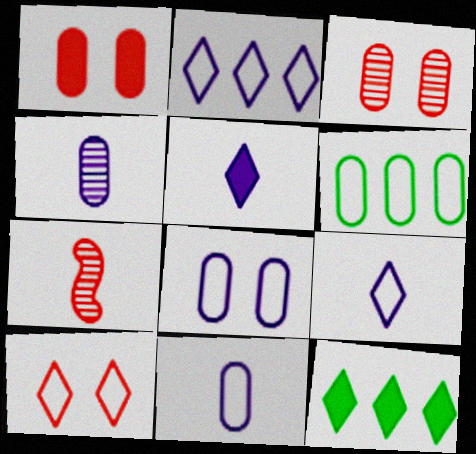[[1, 4, 6], 
[7, 8, 12]]